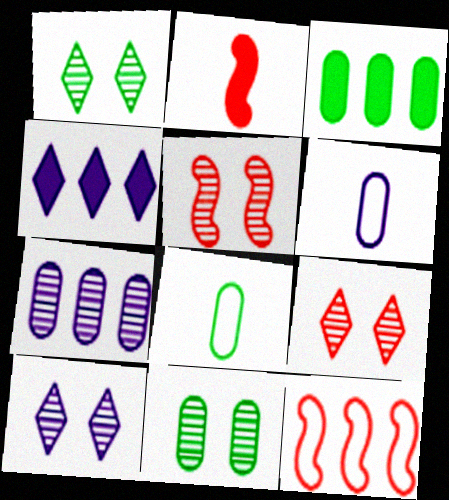[[1, 9, 10], 
[2, 5, 12], 
[3, 8, 11], 
[4, 5, 8], 
[5, 10, 11]]